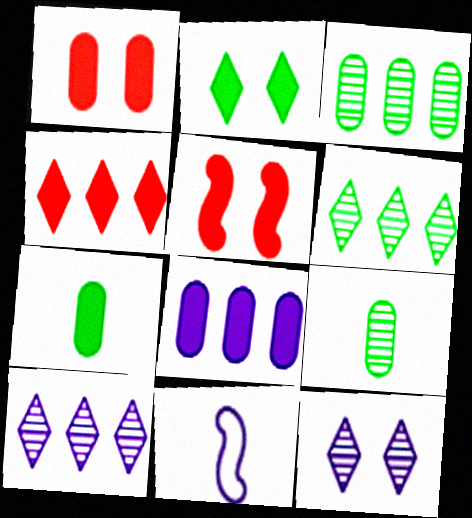[[1, 6, 11], 
[1, 7, 8], 
[8, 11, 12]]